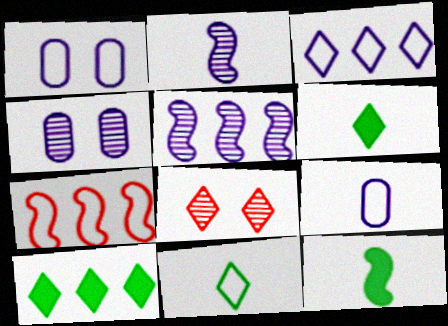[[1, 7, 11], 
[3, 6, 8], 
[4, 6, 7]]